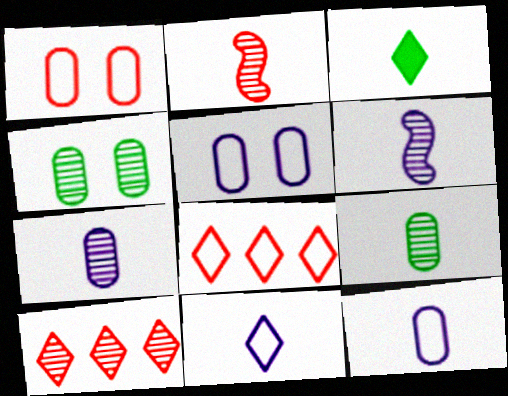[[2, 3, 12], 
[4, 6, 10]]